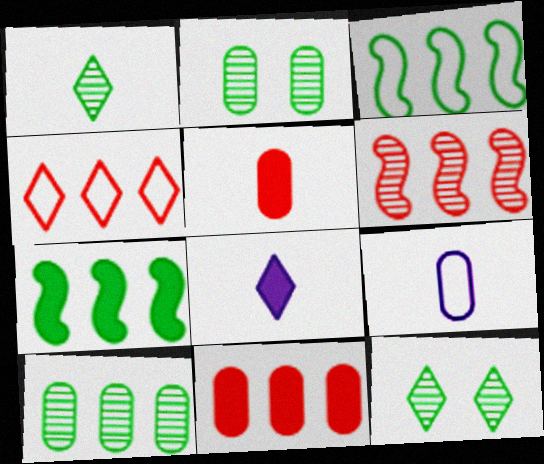[[2, 9, 11], 
[4, 6, 11], 
[4, 8, 12]]